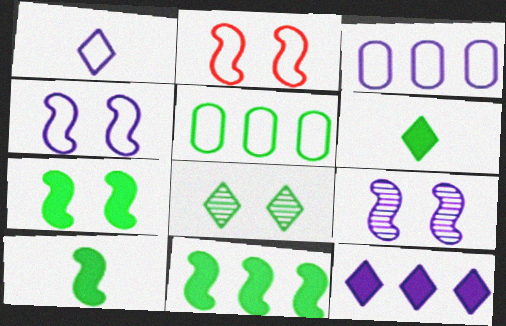[[1, 2, 5], 
[1, 3, 4], 
[2, 7, 9], 
[5, 8, 10], 
[7, 10, 11]]